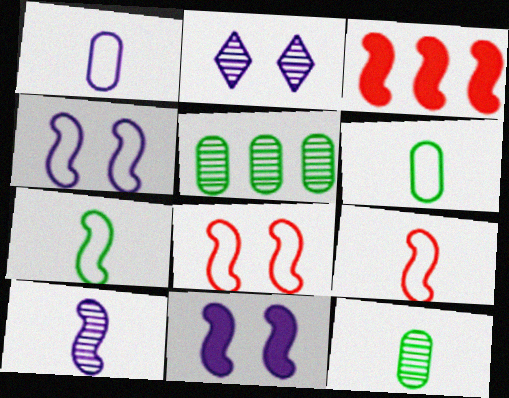[[2, 3, 6]]